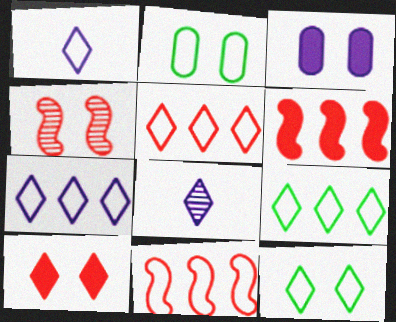[[1, 2, 11], 
[1, 5, 12], 
[2, 6, 8], 
[3, 4, 12], 
[5, 7, 9], 
[8, 9, 10]]